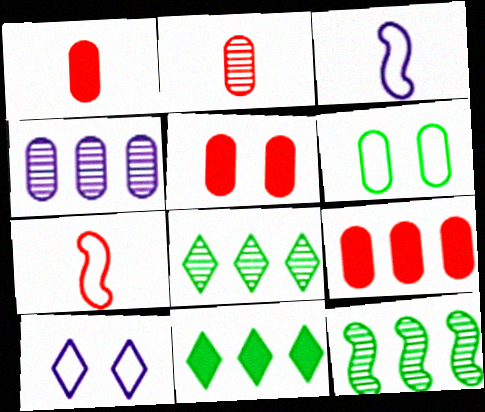[[1, 4, 6], 
[1, 5, 9], 
[1, 10, 12], 
[3, 5, 8]]